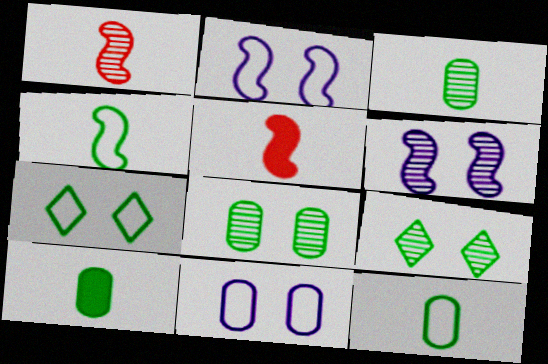[[3, 10, 12]]